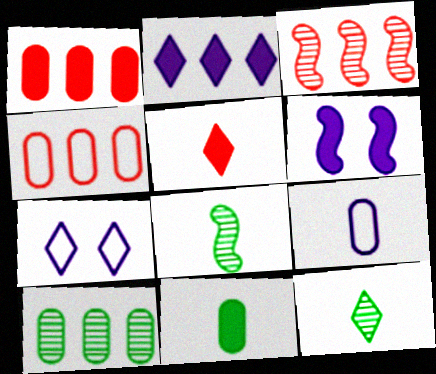[[1, 7, 8], 
[3, 7, 11], 
[4, 6, 12], 
[5, 8, 9]]